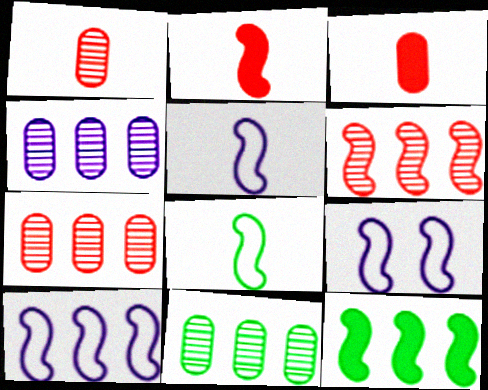[[4, 7, 11], 
[5, 9, 10], 
[6, 10, 12]]